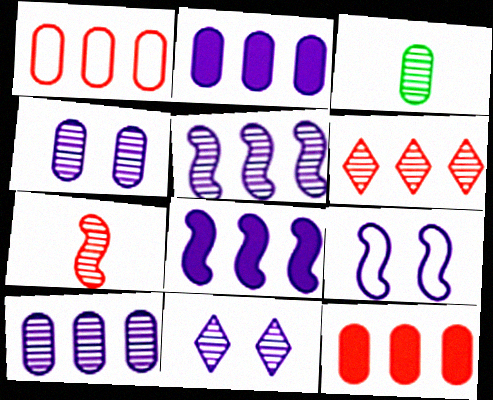[]